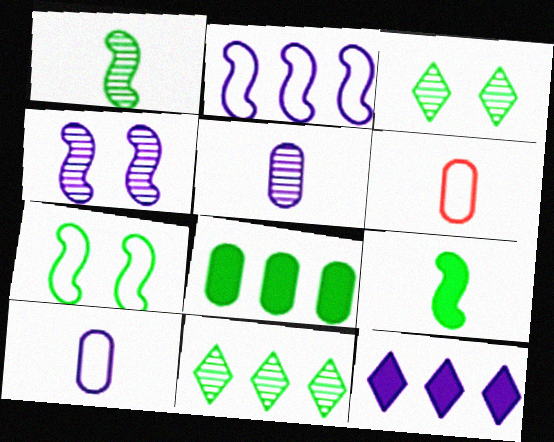[[4, 10, 12]]